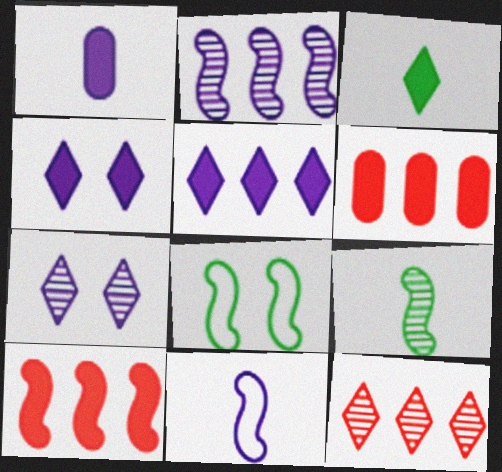[[1, 8, 12]]